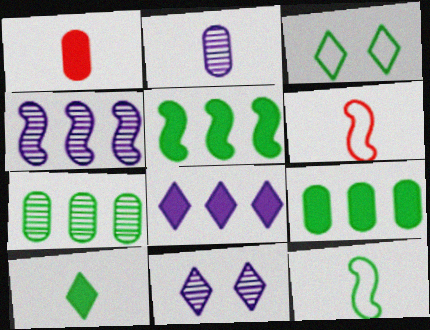[[1, 3, 4], 
[2, 4, 11], 
[2, 6, 10], 
[6, 9, 11]]